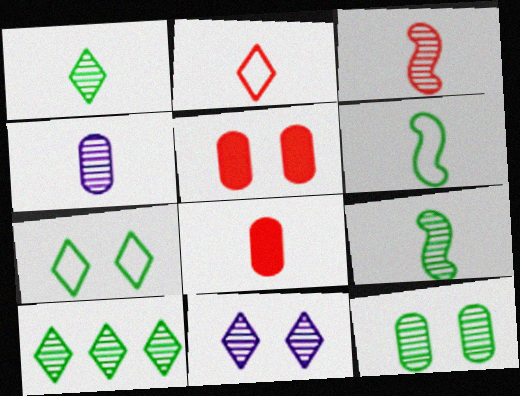[[1, 3, 4], 
[2, 3, 8], 
[9, 10, 12]]